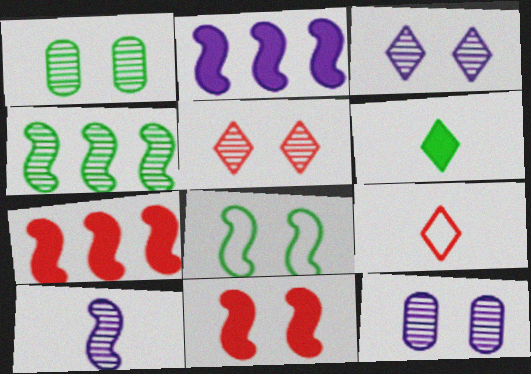[[1, 2, 9], 
[7, 8, 10]]